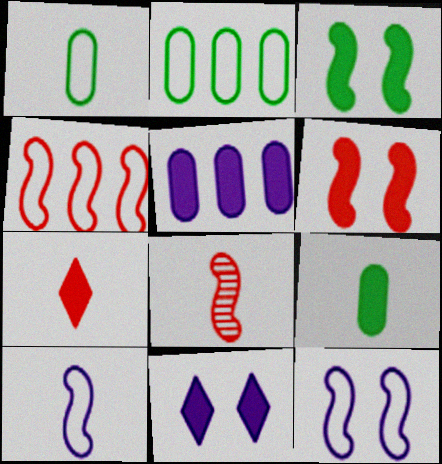[[2, 8, 11], 
[3, 5, 7], 
[4, 6, 8]]